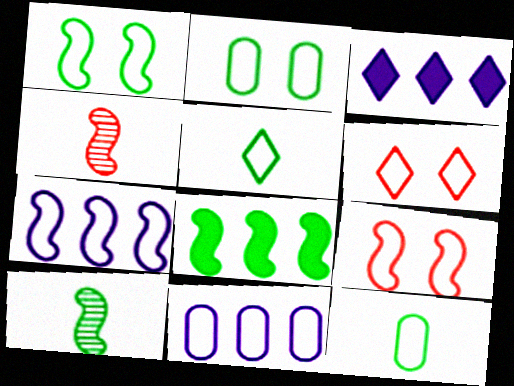[[1, 8, 10], 
[2, 3, 4], 
[5, 9, 11], 
[6, 7, 12]]